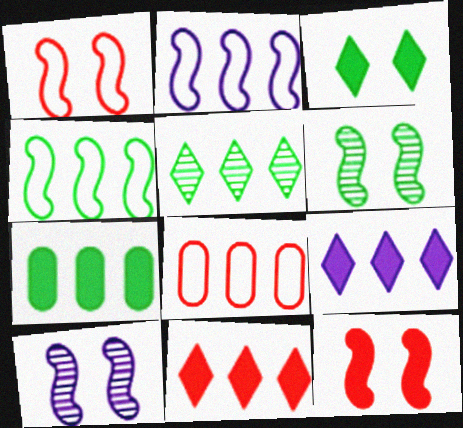[[4, 5, 7]]